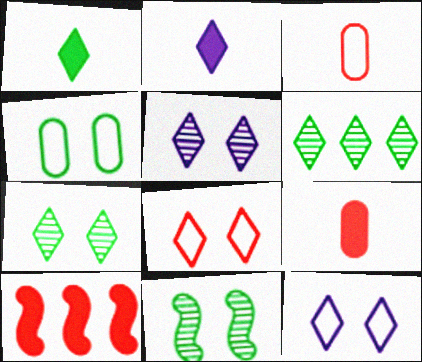[[2, 6, 8]]